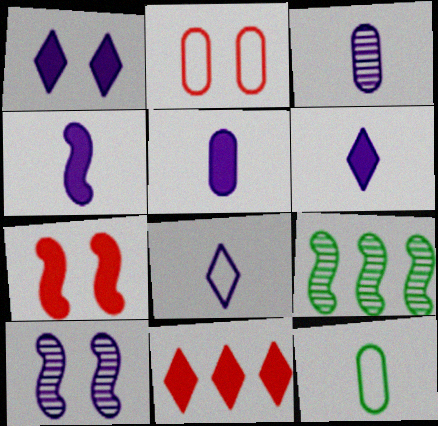[[2, 6, 9], 
[3, 4, 8], 
[4, 5, 6], 
[10, 11, 12]]